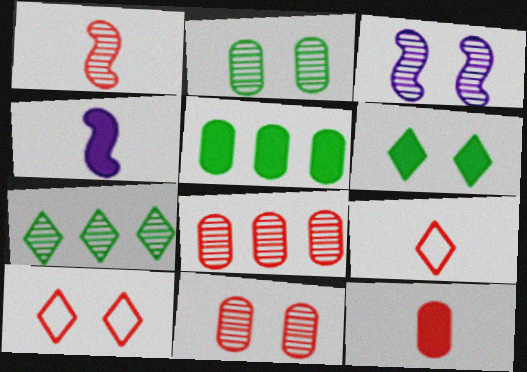[[1, 9, 12], 
[3, 5, 9]]